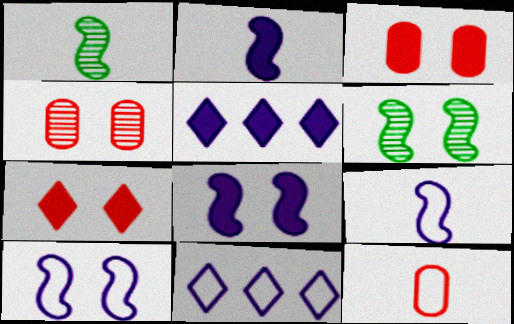[[1, 3, 11], 
[5, 6, 12]]